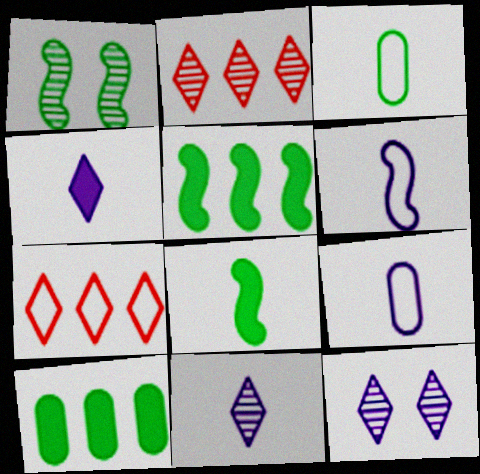[]